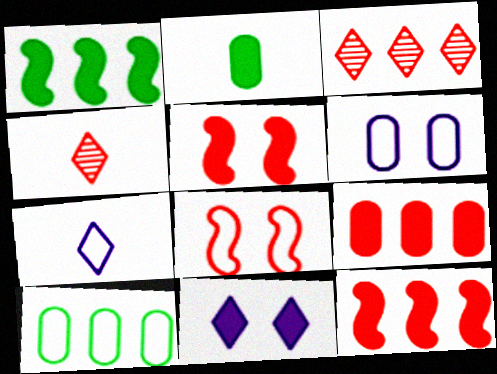[[1, 4, 6], 
[2, 11, 12], 
[4, 8, 9], 
[7, 8, 10]]